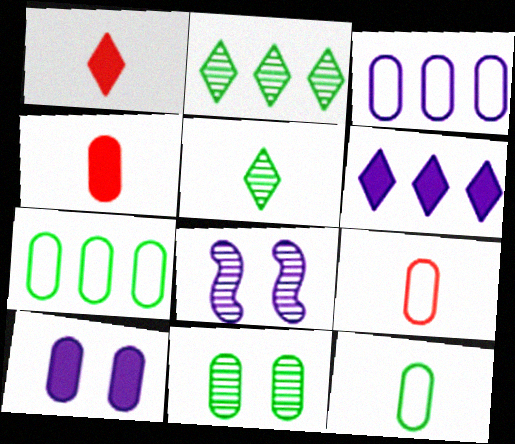[[1, 7, 8], 
[3, 4, 11]]